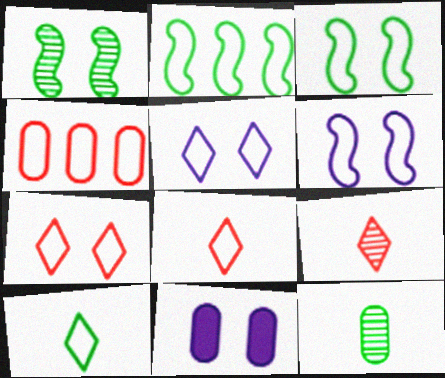[[1, 7, 11], 
[2, 9, 11], 
[4, 6, 10], 
[4, 11, 12]]